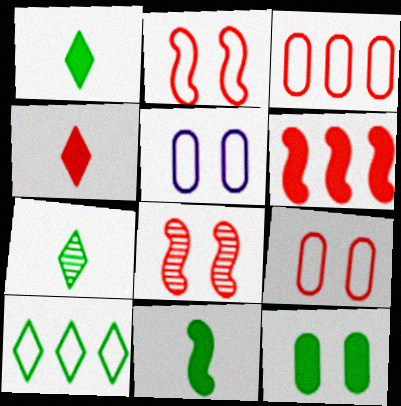[[3, 4, 8], 
[5, 6, 7]]